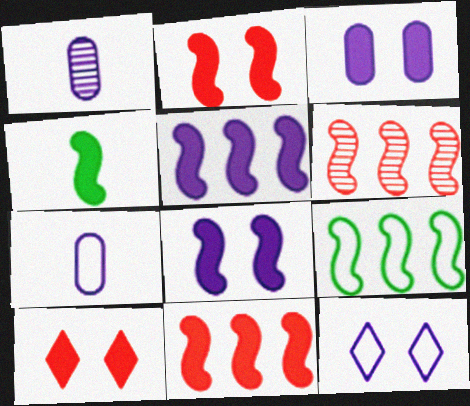[[1, 5, 12], 
[1, 9, 10], 
[2, 4, 5], 
[4, 8, 11], 
[5, 6, 9]]